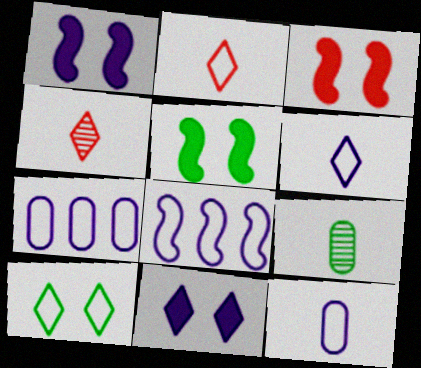[[1, 3, 5], 
[4, 5, 7]]